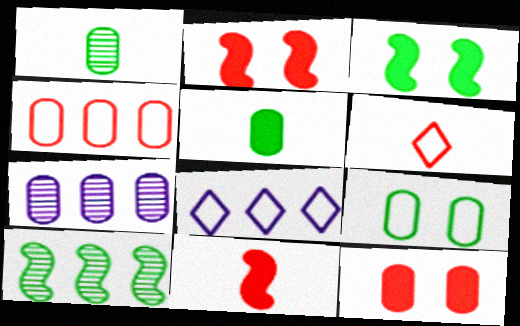[[1, 2, 8], 
[3, 6, 7]]